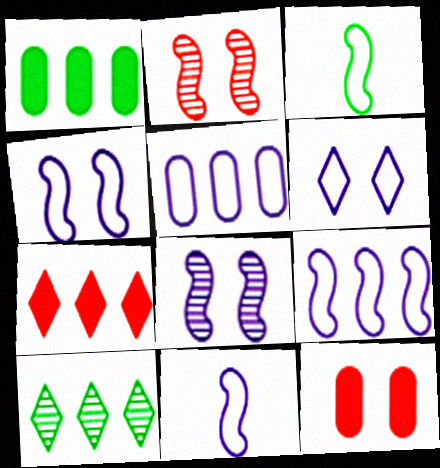[[4, 9, 11], 
[5, 6, 11], 
[10, 11, 12]]